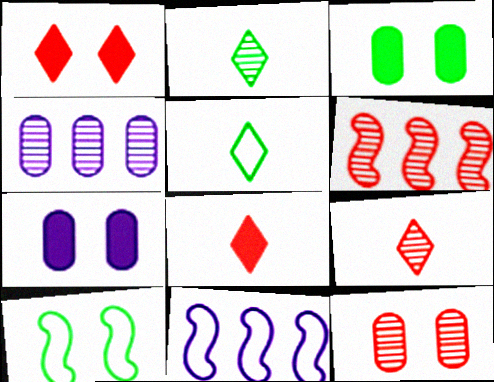[[3, 9, 11], 
[4, 8, 10], 
[5, 6, 7], 
[6, 9, 12]]